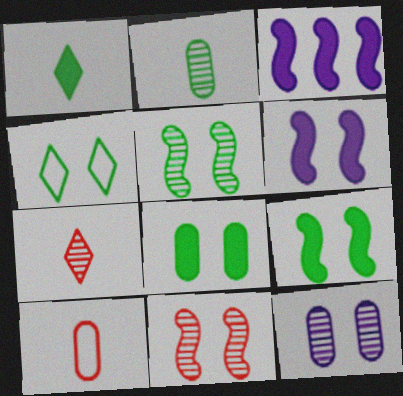[[4, 5, 8]]